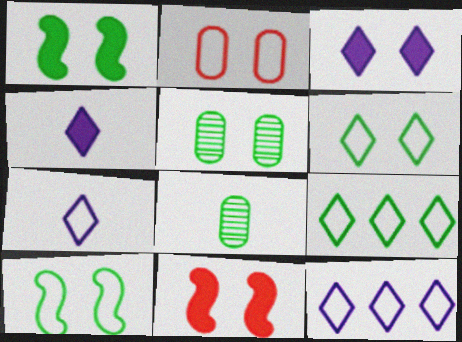[[1, 5, 6], 
[1, 8, 9], 
[8, 11, 12]]